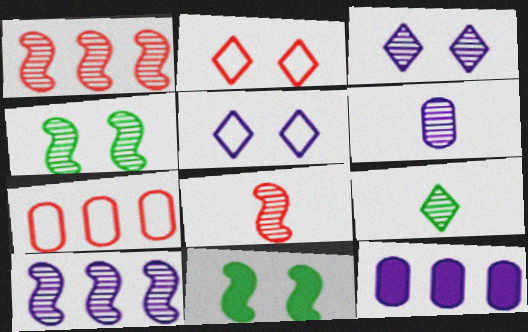[[3, 6, 10], 
[4, 8, 10], 
[6, 8, 9]]